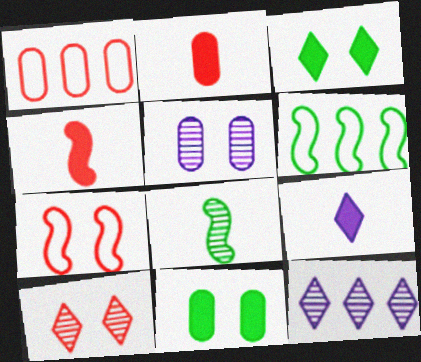[[1, 4, 10], 
[3, 5, 7]]